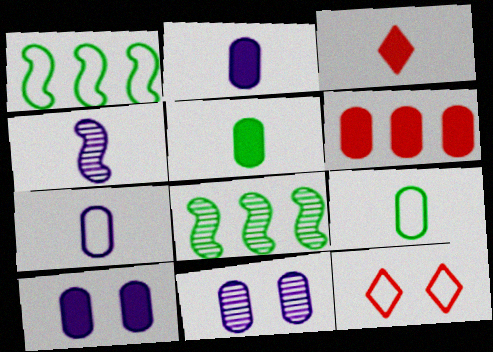[[1, 3, 11], 
[1, 7, 12], 
[2, 8, 12], 
[3, 4, 9], 
[5, 6, 10], 
[6, 9, 11]]